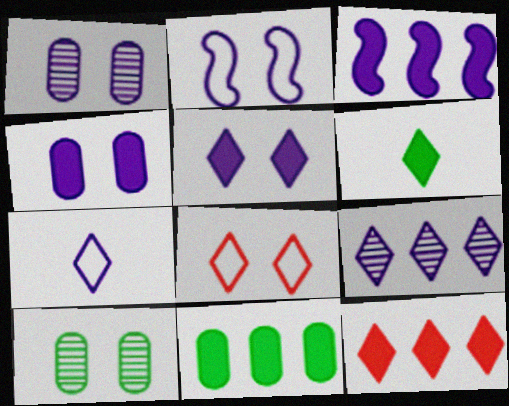[[1, 2, 5], 
[1, 3, 7], 
[3, 11, 12], 
[5, 6, 12], 
[5, 7, 9], 
[6, 8, 9]]